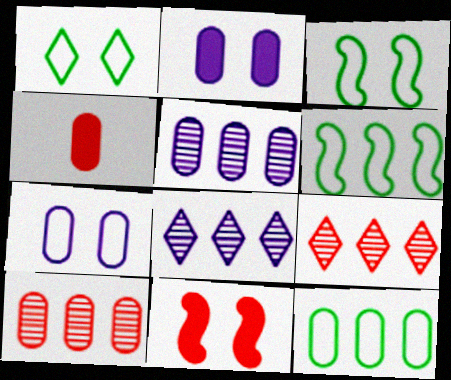[[3, 4, 8]]